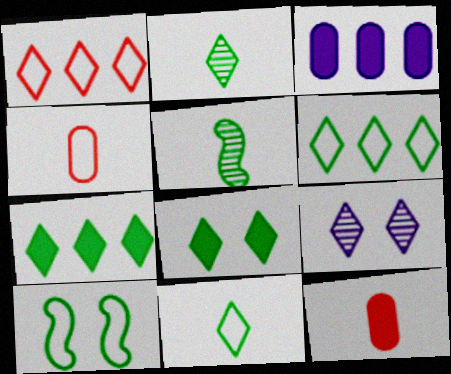[[2, 6, 8]]